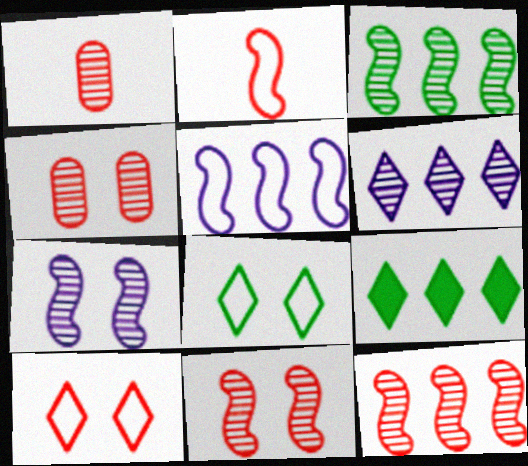[]